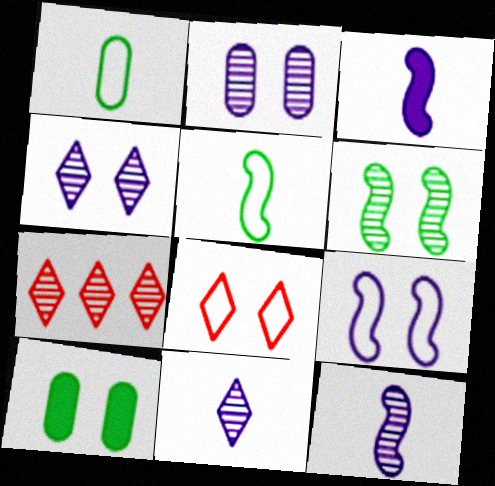[]